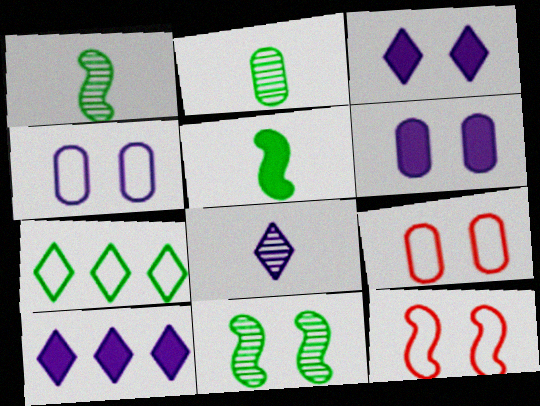[[1, 9, 10], 
[2, 10, 12], 
[3, 9, 11]]